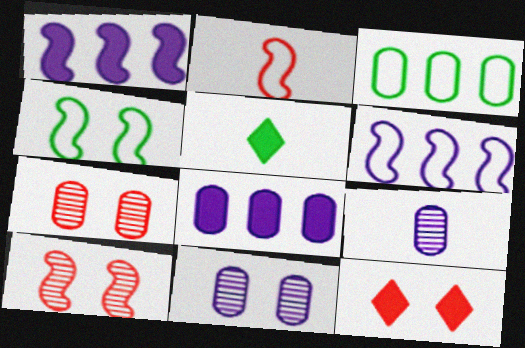[[2, 4, 6], 
[2, 5, 9], 
[4, 11, 12], 
[5, 6, 7]]